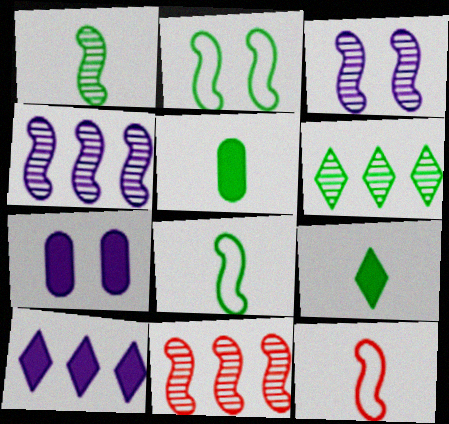[[1, 3, 11], 
[2, 5, 6], 
[6, 7, 12]]